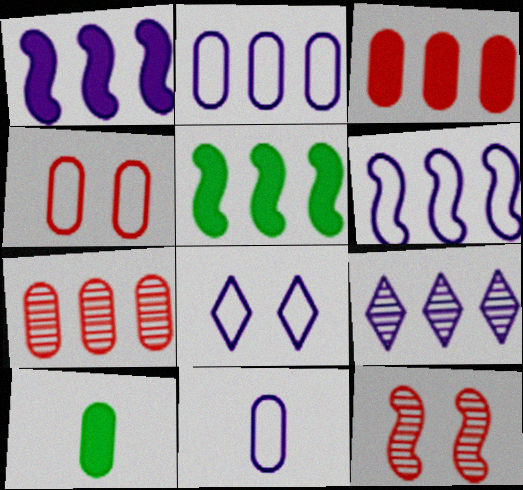[[1, 2, 9], 
[6, 8, 11]]